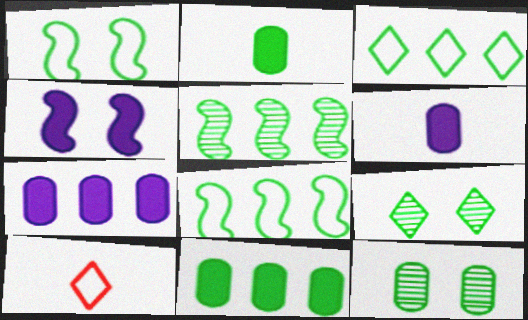[[2, 8, 9], 
[3, 5, 11]]